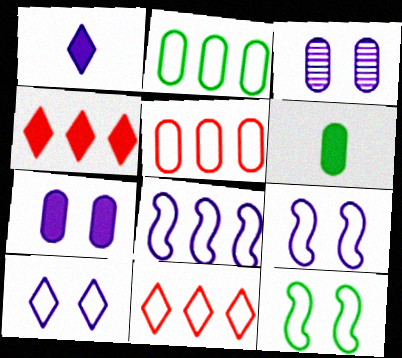[[1, 3, 8], 
[2, 8, 11], 
[3, 5, 6]]